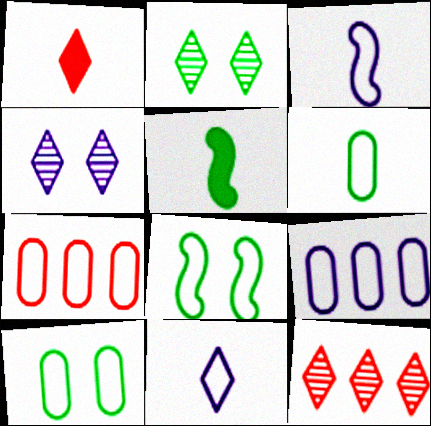[[4, 5, 7], 
[7, 8, 11]]